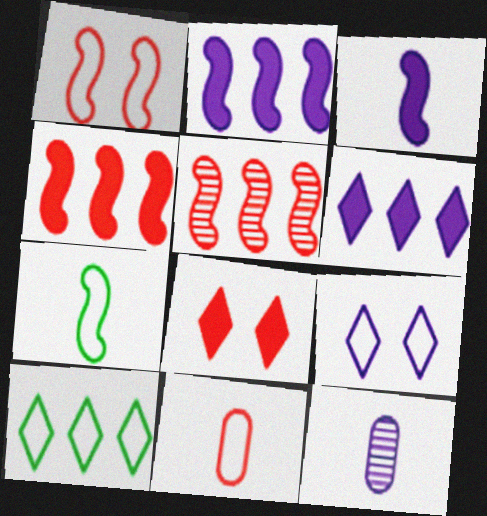[[2, 9, 12], 
[5, 8, 11]]